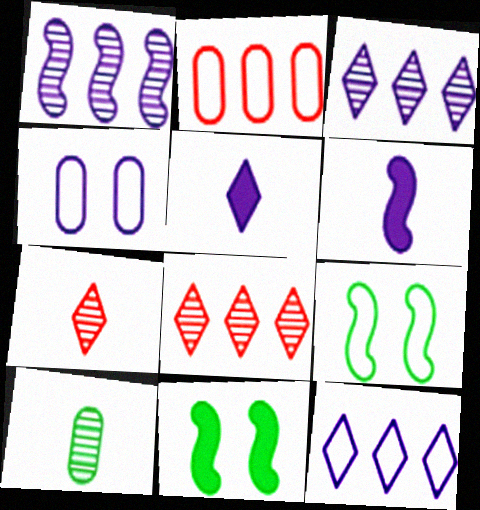[[1, 4, 5], 
[3, 4, 6]]